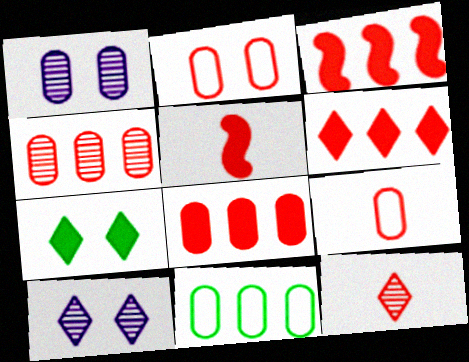[[2, 3, 12], 
[3, 6, 8], 
[5, 9, 12], 
[5, 10, 11]]